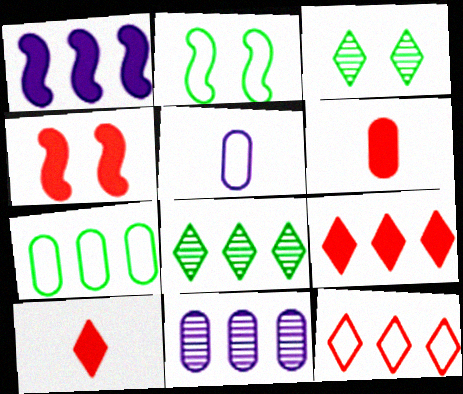[[2, 5, 12], 
[2, 10, 11], 
[4, 5, 8], 
[4, 6, 9]]